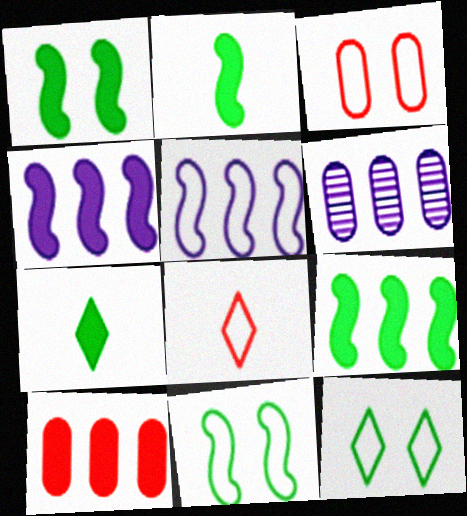[[1, 2, 9], 
[1, 6, 8]]